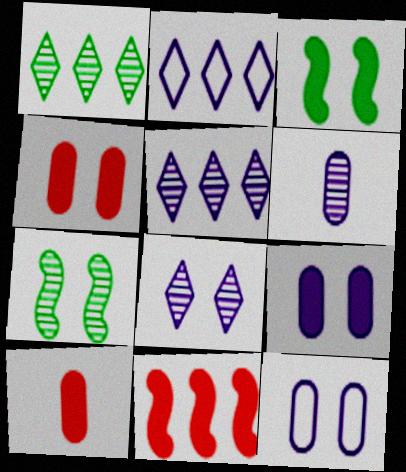[[2, 7, 10]]